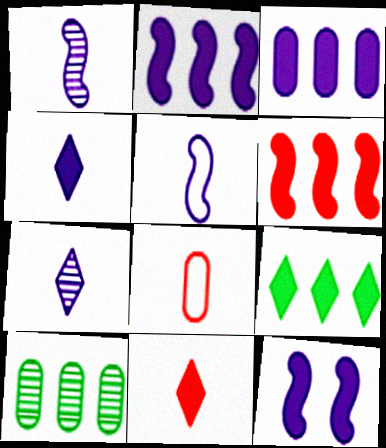[[3, 4, 12], 
[3, 6, 9]]